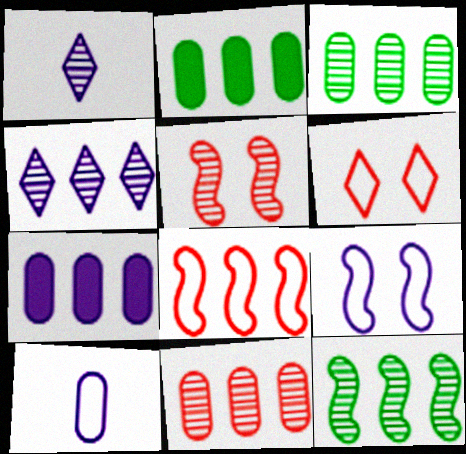[[1, 3, 5], 
[1, 7, 9], 
[2, 4, 8], 
[4, 11, 12]]